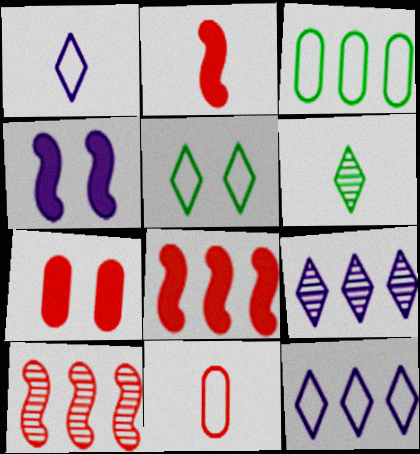[[3, 8, 9]]